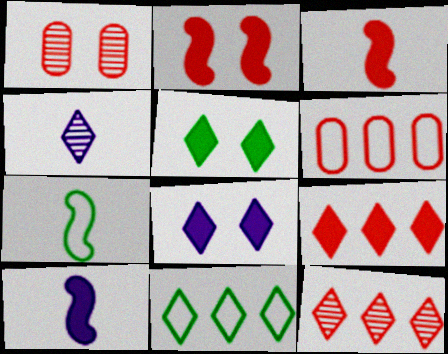[[1, 10, 11]]